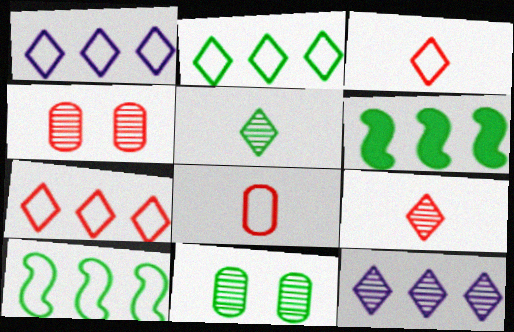[[1, 2, 7]]